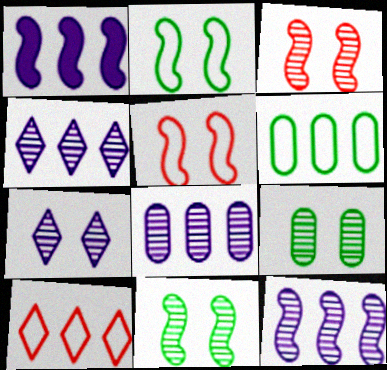[[3, 7, 9], 
[4, 8, 12]]